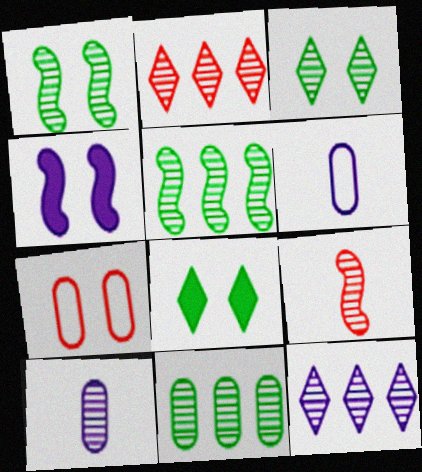[[1, 2, 10], 
[3, 4, 7], 
[4, 6, 12]]